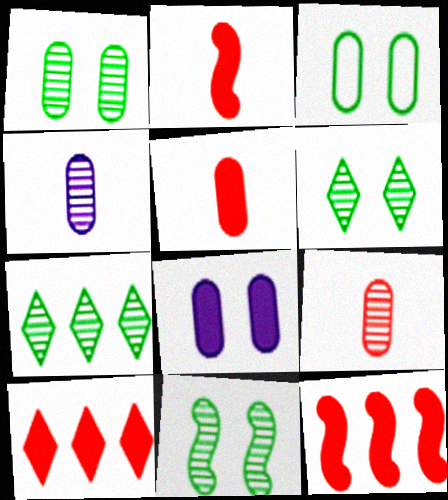[[1, 6, 11]]